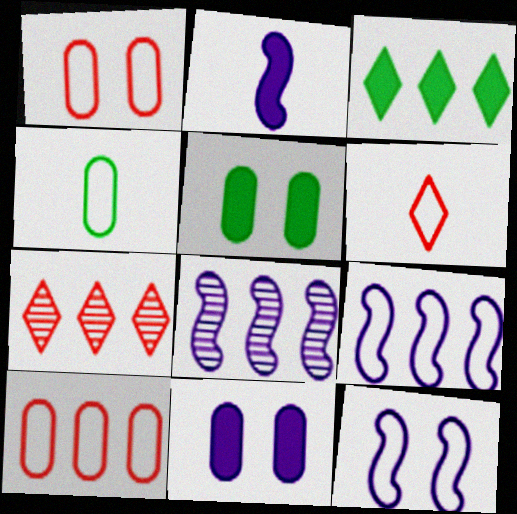[[2, 8, 12], 
[3, 8, 10], 
[5, 6, 8]]